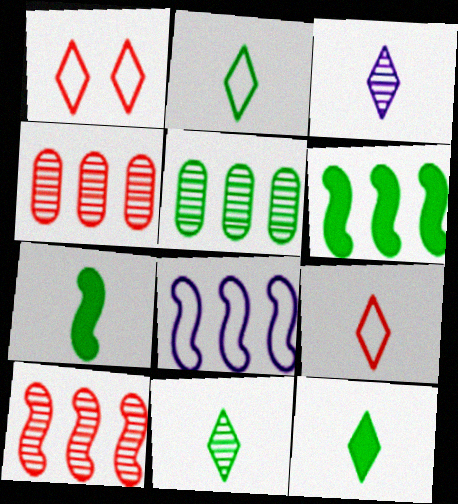[[2, 11, 12], 
[3, 9, 12], 
[6, 8, 10]]